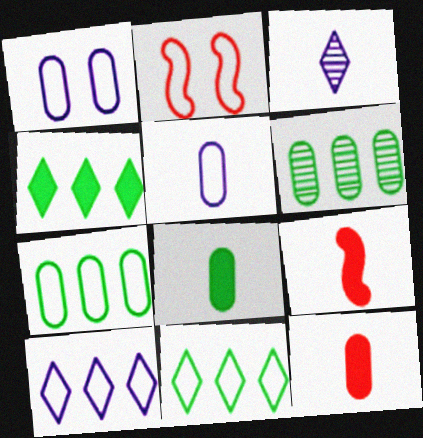[[1, 6, 12], 
[2, 5, 11]]